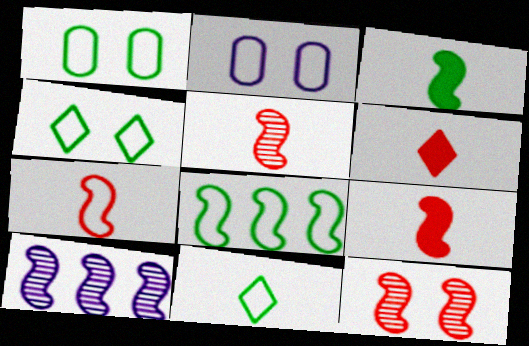[[1, 6, 10], 
[1, 8, 11], 
[5, 7, 9]]